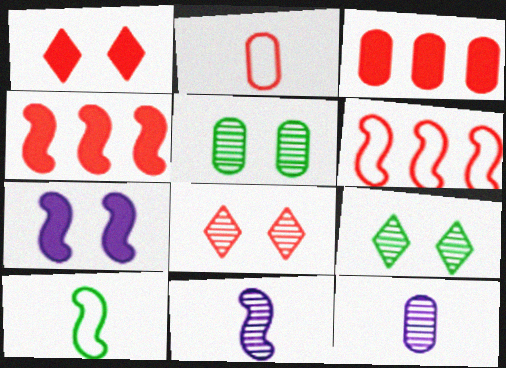[[2, 4, 8]]